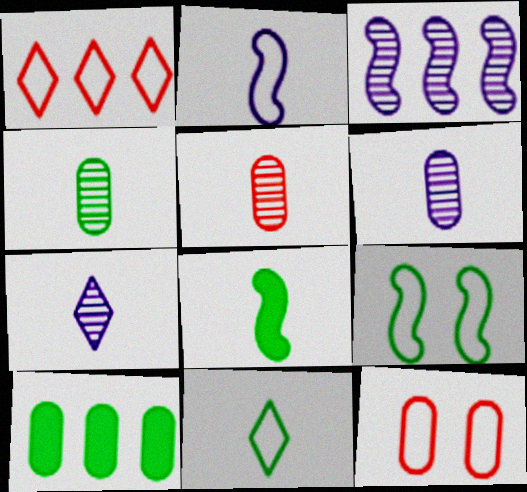[[1, 3, 10], 
[4, 5, 6], 
[4, 8, 11], 
[6, 10, 12]]